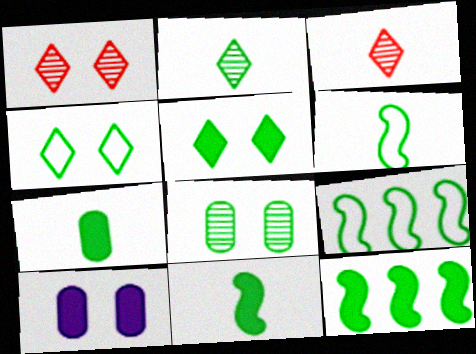[[2, 6, 7], 
[3, 9, 10], 
[5, 7, 12]]